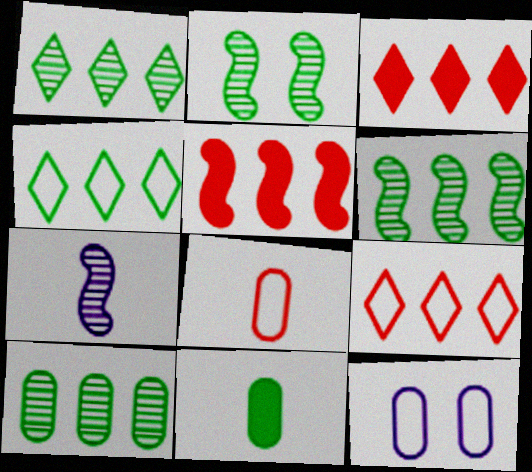[[1, 6, 10], 
[2, 4, 11]]